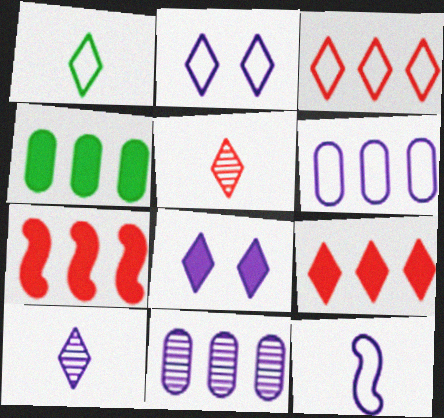[[1, 2, 3], 
[2, 6, 12], 
[8, 11, 12]]